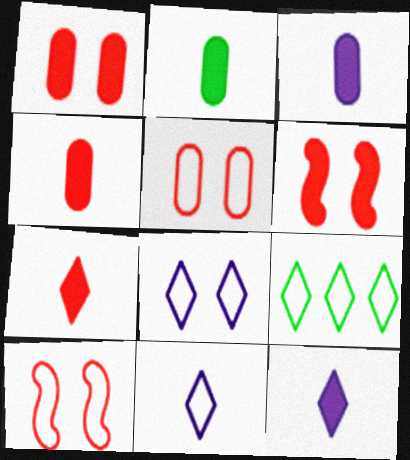[[2, 3, 4]]